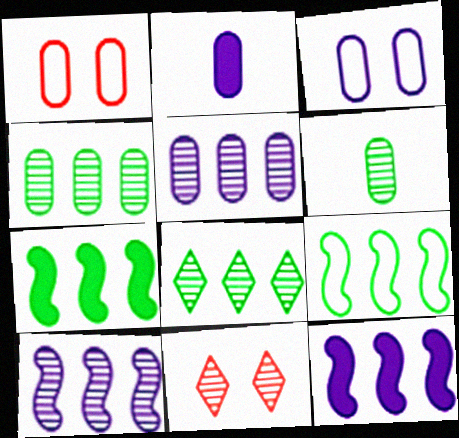[[1, 2, 4], 
[2, 3, 5], 
[2, 9, 11], 
[6, 10, 11]]